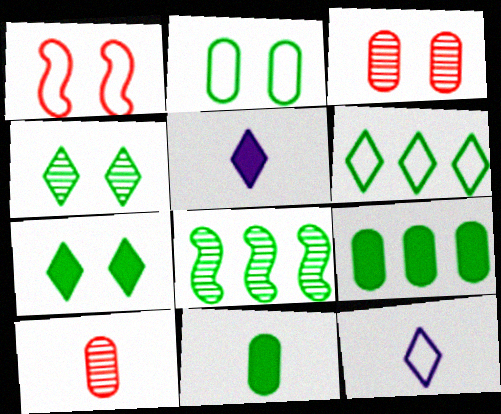[[6, 8, 9]]